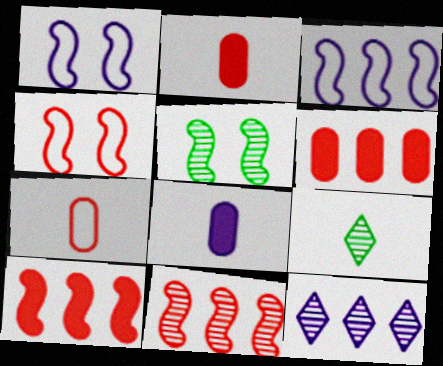[[1, 6, 9], 
[1, 8, 12]]